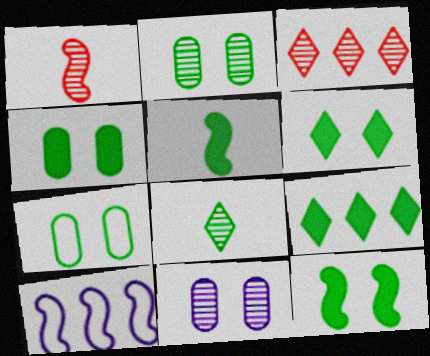[[1, 10, 12], 
[2, 4, 7], 
[4, 5, 9], 
[4, 6, 12]]